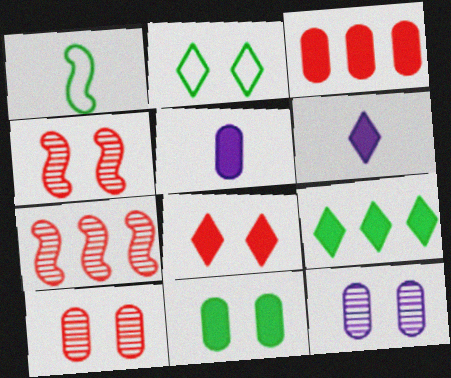[[2, 5, 7], 
[3, 5, 11], 
[6, 8, 9]]